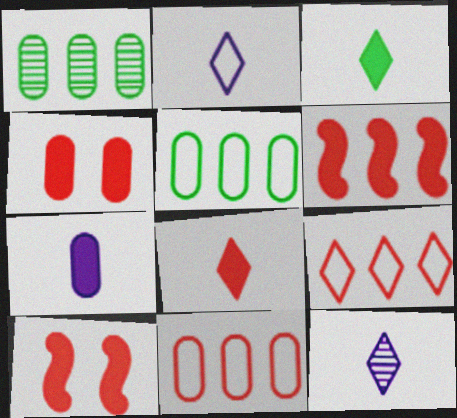[[1, 2, 10], 
[4, 6, 8], 
[5, 10, 12]]